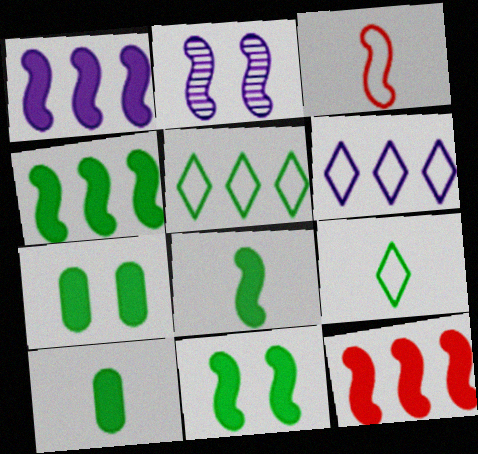[[1, 4, 12], 
[2, 3, 4], 
[4, 8, 11]]